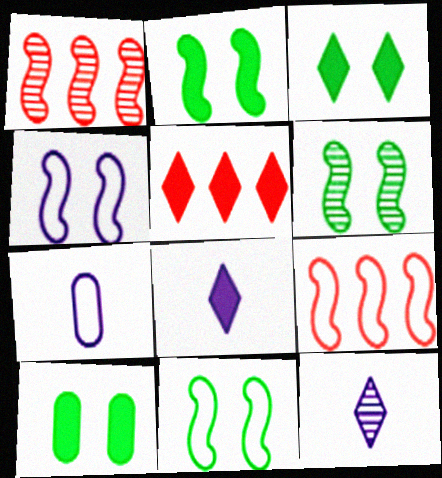[[1, 3, 7], 
[2, 3, 10], 
[2, 6, 11], 
[3, 5, 8], 
[5, 6, 7], 
[9, 10, 12]]